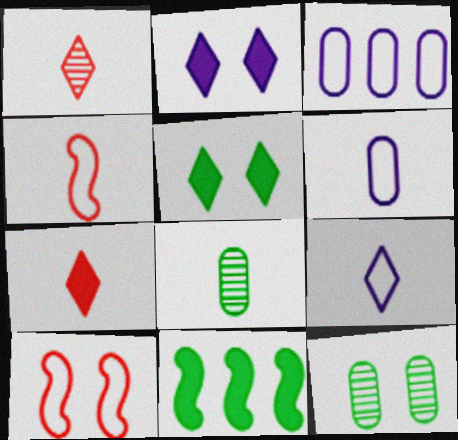[[2, 10, 12]]